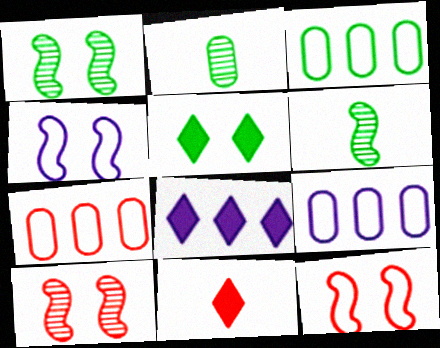[[1, 9, 11], 
[2, 8, 12], 
[3, 5, 6], 
[3, 7, 9], 
[5, 8, 11], 
[7, 10, 11]]